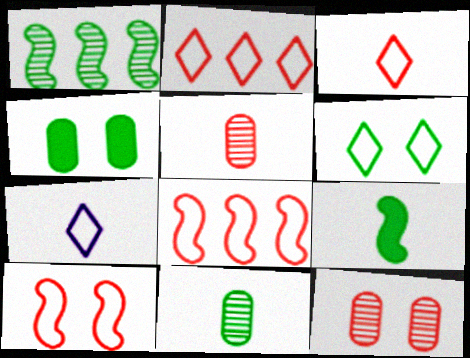[[2, 6, 7], 
[5, 7, 9]]